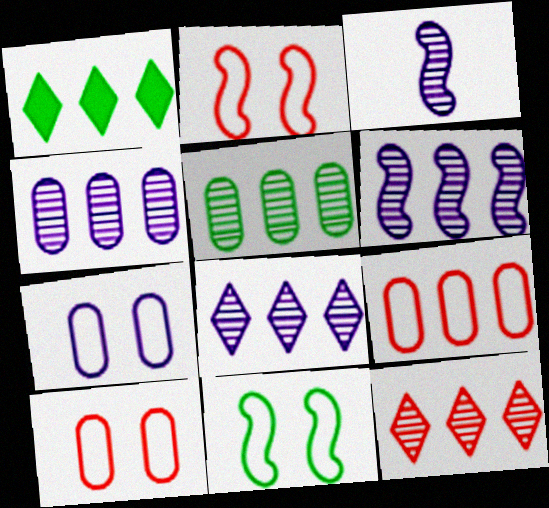[[1, 3, 10], 
[1, 6, 9], 
[4, 6, 8], 
[5, 6, 12]]